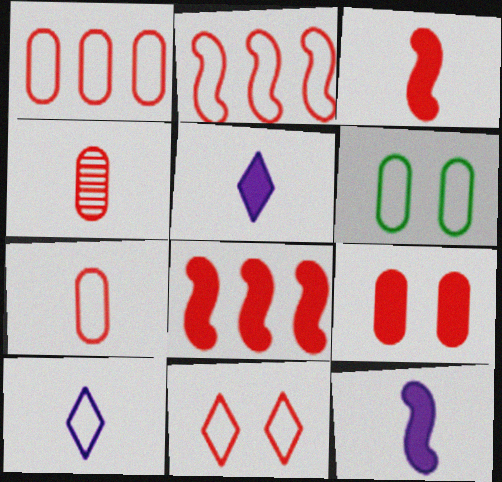[[1, 4, 9], 
[2, 6, 10], 
[2, 7, 11], 
[4, 8, 11]]